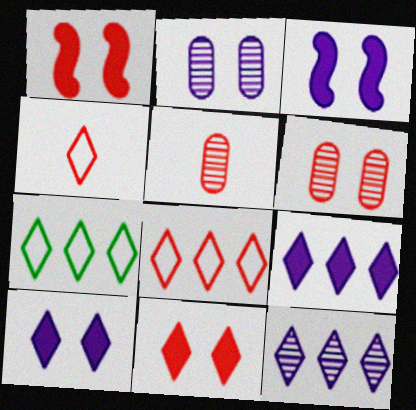[[1, 5, 8], 
[3, 5, 7]]